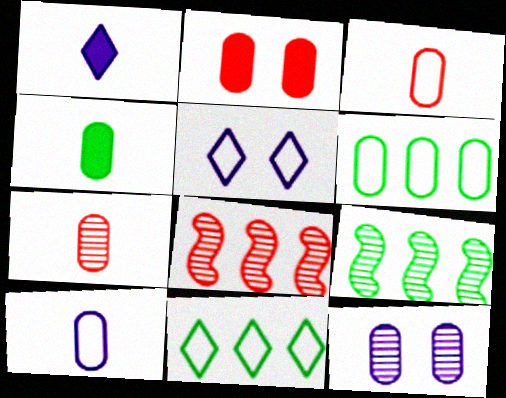[[4, 5, 8], 
[4, 7, 10]]